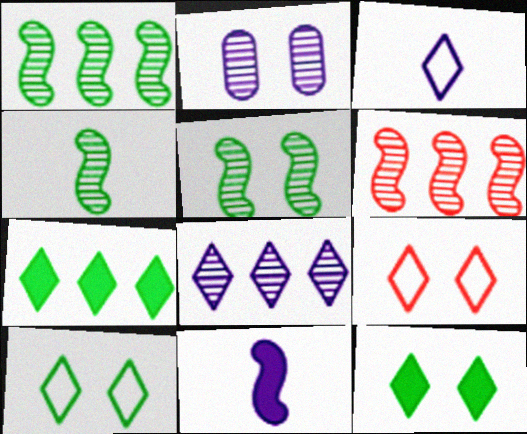[[1, 4, 5]]